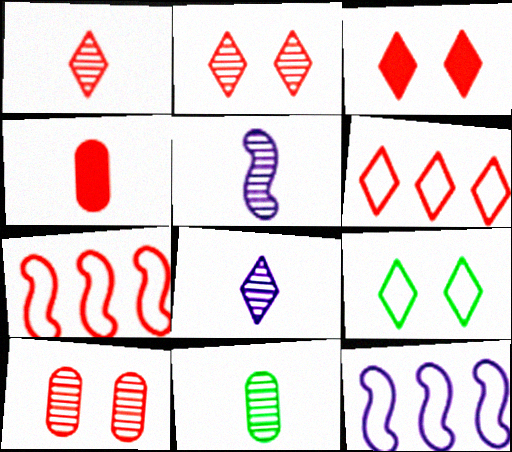[[1, 3, 6], 
[1, 5, 11], 
[2, 4, 7], 
[3, 11, 12]]